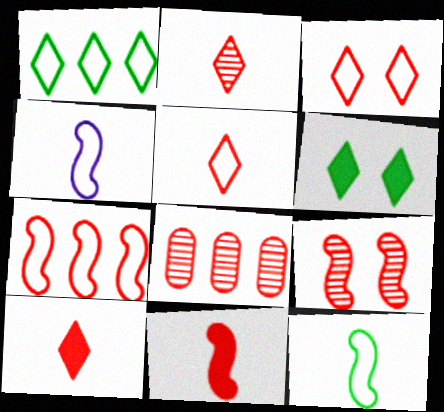[[2, 5, 10], 
[2, 8, 9], 
[3, 8, 11], 
[4, 6, 8], 
[7, 9, 11]]